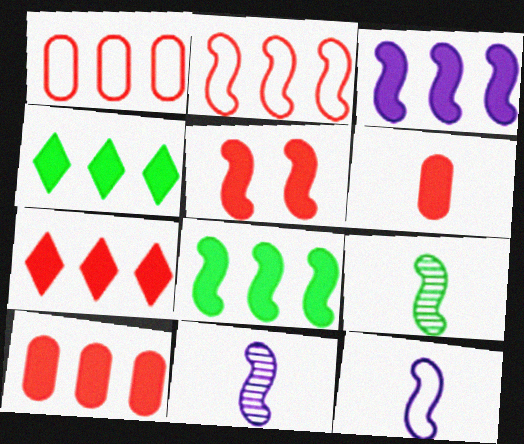[[3, 4, 10], 
[5, 6, 7]]